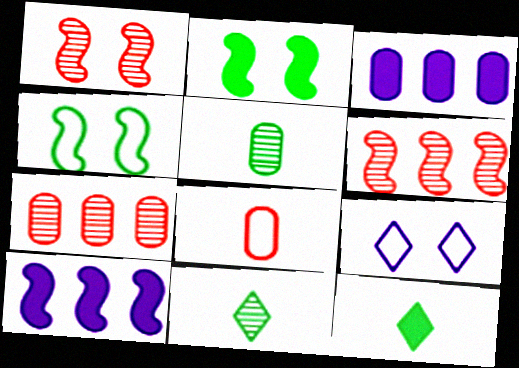[]